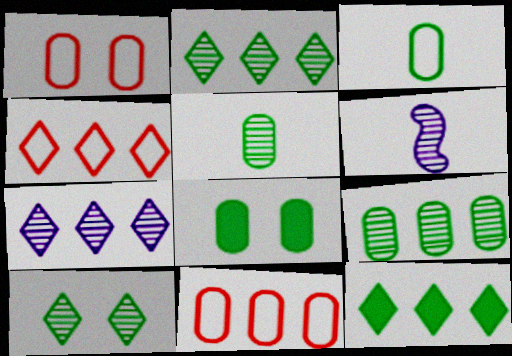[[1, 6, 12], 
[3, 8, 9], 
[4, 6, 8], 
[4, 7, 12]]